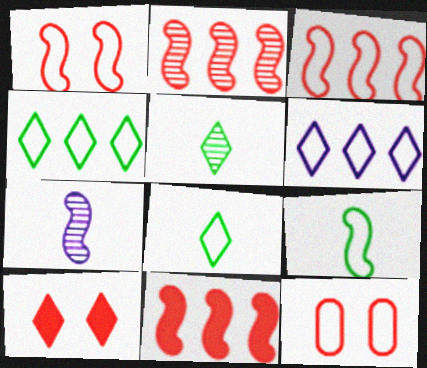[[2, 3, 11], 
[5, 6, 10], 
[6, 9, 12]]